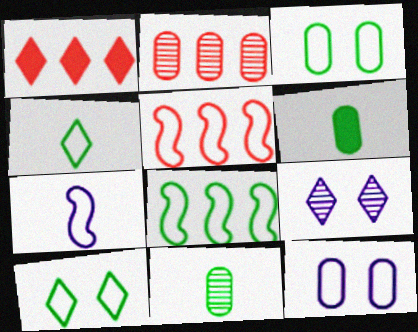[[1, 2, 5], 
[1, 4, 9], 
[2, 6, 12], 
[3, 4, 8], 
[4, 5, 12], 
[5, 6, 9]]